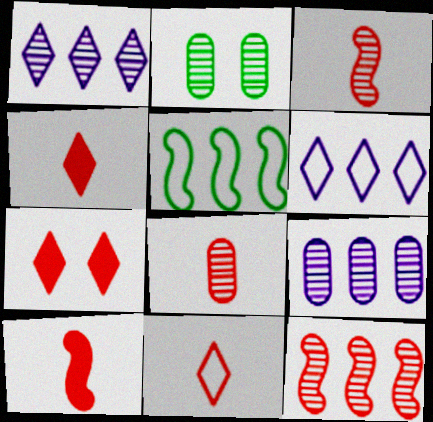[[1, 2, 3], 
[2, 6, 10], 
[2, 8, 9], 
[8, 10, 11]]